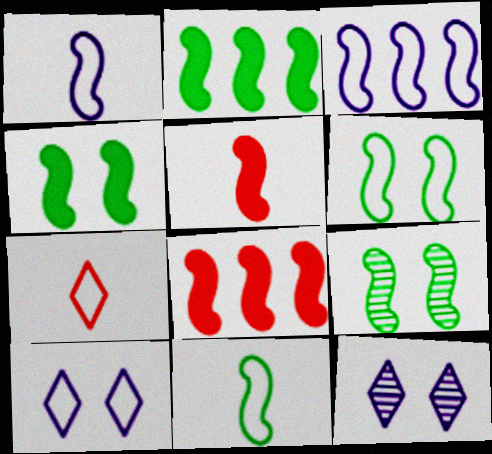[[1, 8, 9], 
[2, 9, 11], 
[3, 5, 9], 
[4, 6, 9]]